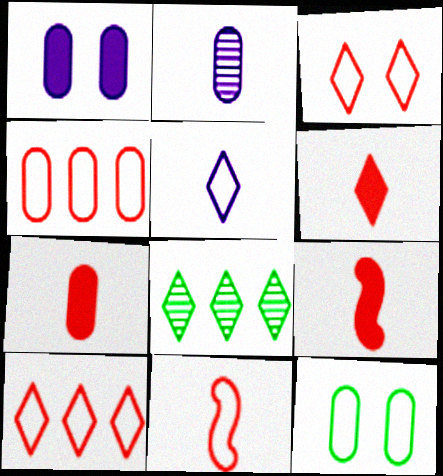[[1, 8, 11], 
[3, 4, 11], 
[6, 7, 9]]